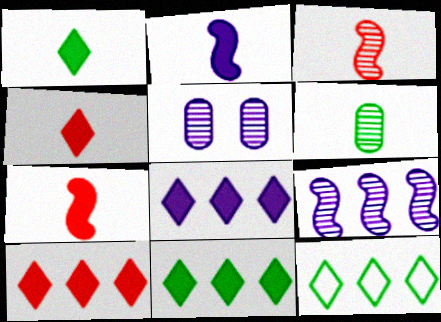[[5, 7, 12], 
[8, 10, 11]]